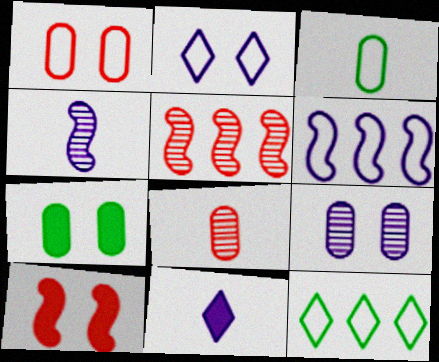[[1, 7, 9], 
[6, 9, 11]]